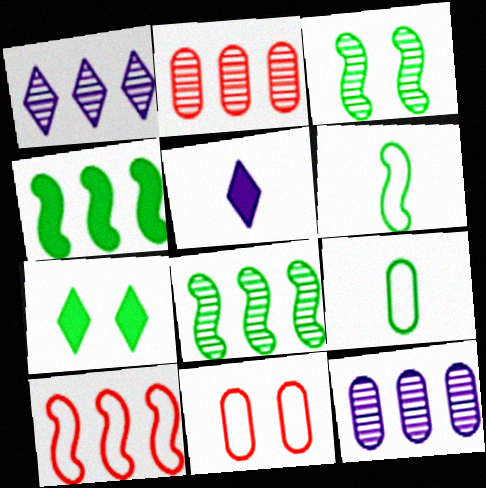[[1, 2, 8], 
[3, 4, 6], 
[5, 8, 11], 
[7, 8, 9]]